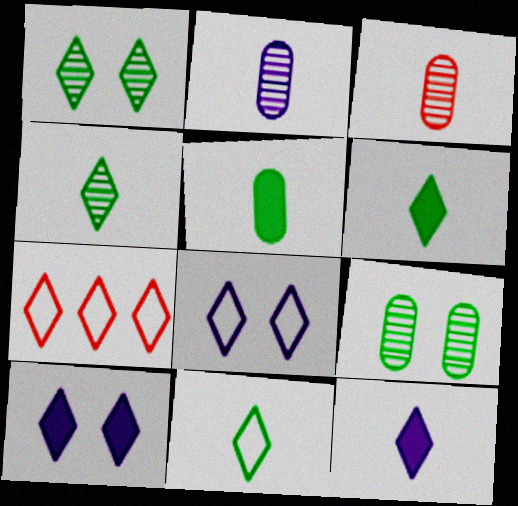[[1, 7, 12], 
[4, 6, 11], 
[4, 7, 10], 
[7, 8, 11]]